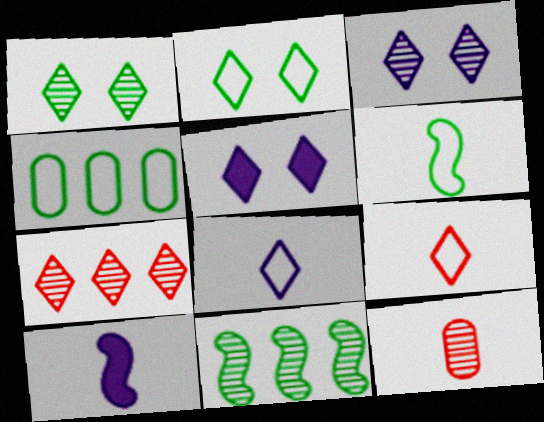[[2, 4, 6], 
[3, 11, 12]]